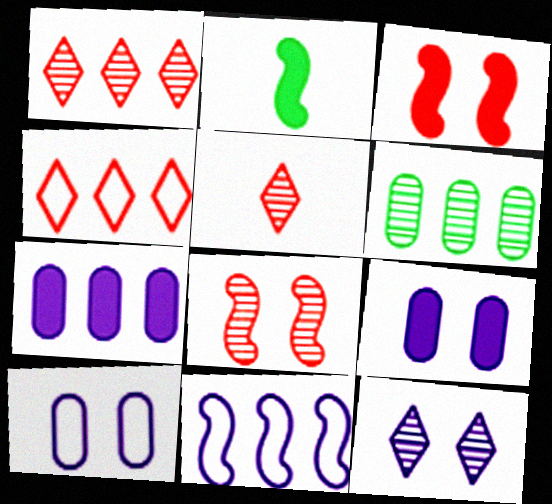[[1, 2, 10], 
[2, 8, 11]]